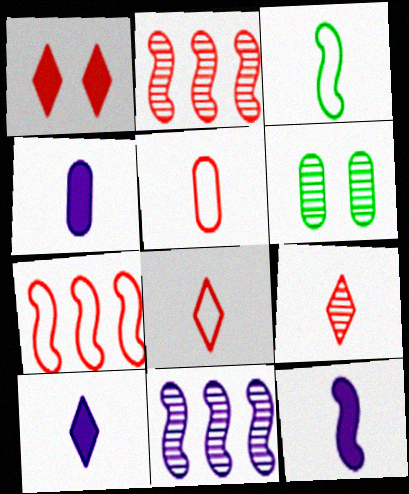[[1, 2, 5], 
[3, 4, 9], 
[4, 10, 12], 
[6, 7, 10], 
[6, 9, 11]]